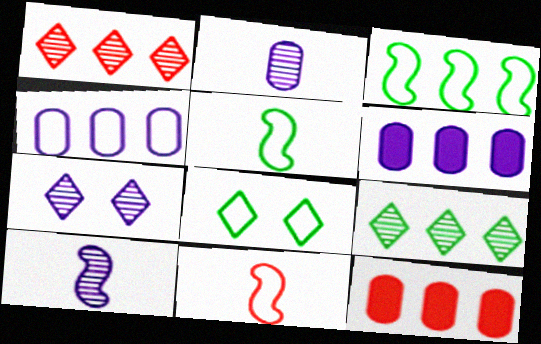[[1, 3, 6], 
[4, 8, 11], 
[5, 7, 12], 
[8, 10, 12]]